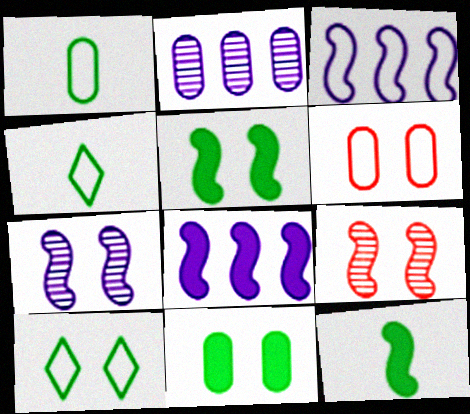[[3, 4, 6], 
[3, 9, 12]]